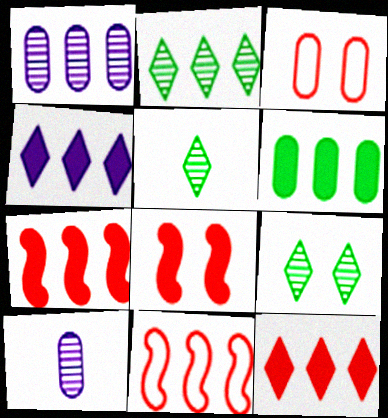[[2, 5, 9], 
[3, 6, 10], 
[4, 6, 7]]